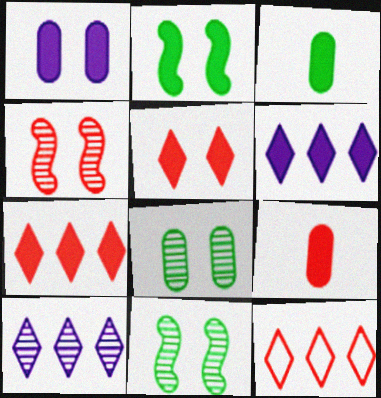[[1, 2, 5], 
[2, 6, 9], 
[4, 9, 12]]